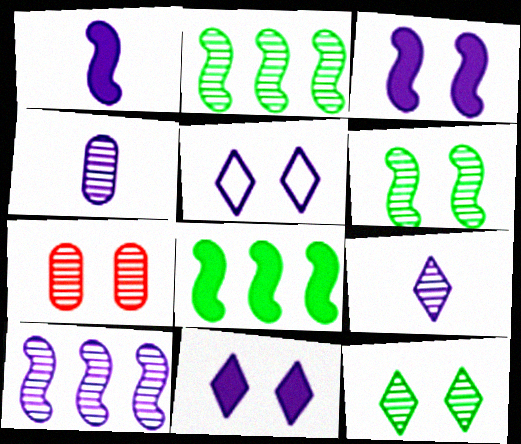[[2, 7, 9]]